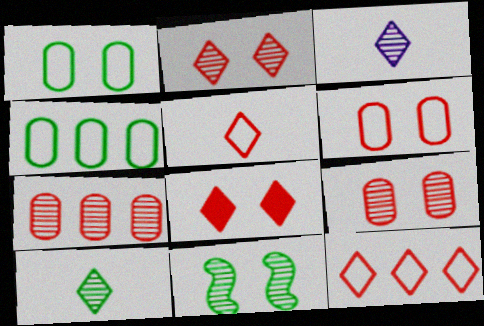[[3, 7, 11]]